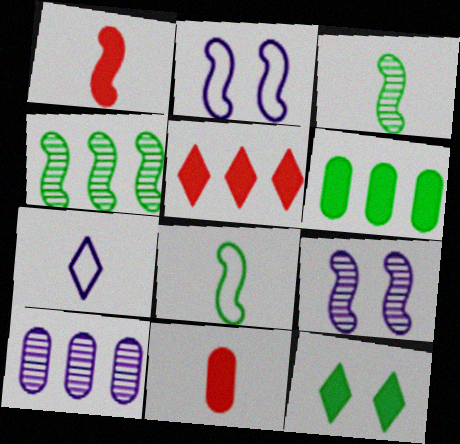[[1, 2, 4], 
[3, 7, 11]]